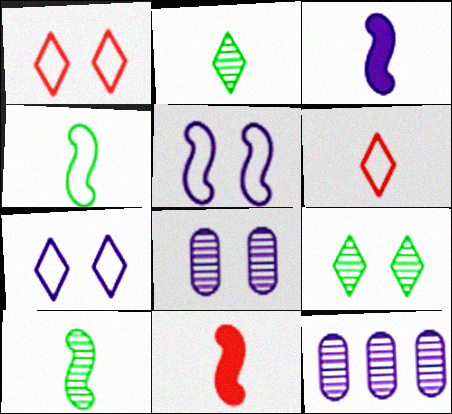[[3, 7, 12]]